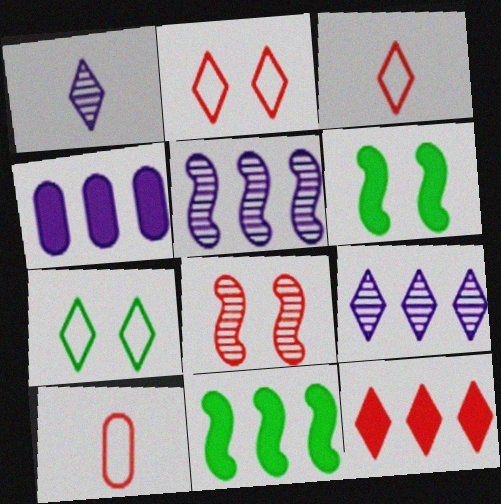[[1, 7, 12], 
[4, 11, 12], 
[6, 9, 10], 
[8, 10, 12]]